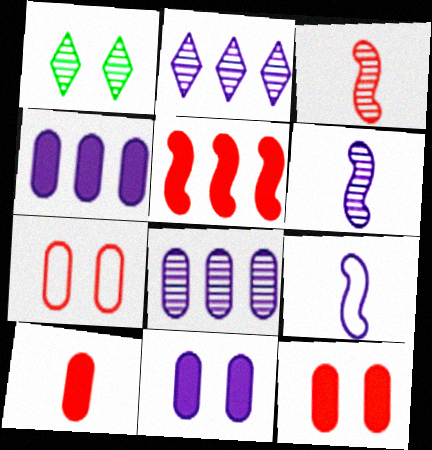[[1, 3, 8], 
[2, 9, 11]]